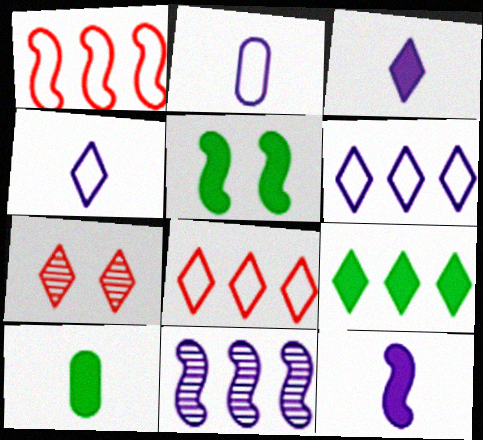[[4, 7, 9], 
[5, 9, 10]]